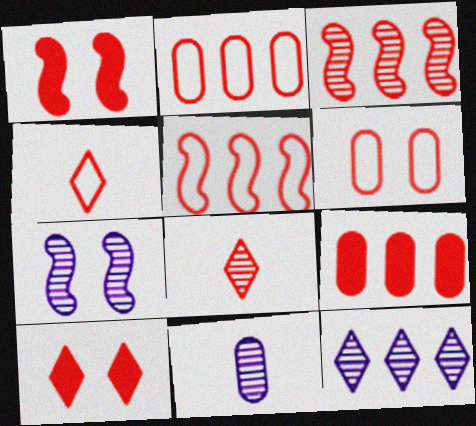[[1, 2, 8], 
[4, 5, 6], 
[7, 11, 12]]